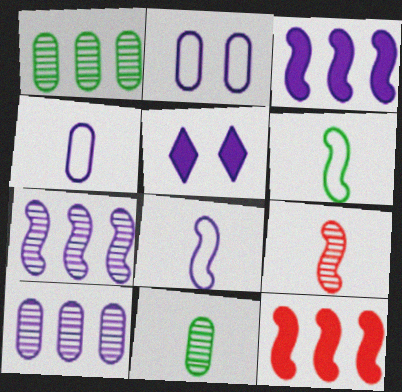[[4, 5, 7], 
[5, 8, 10]]